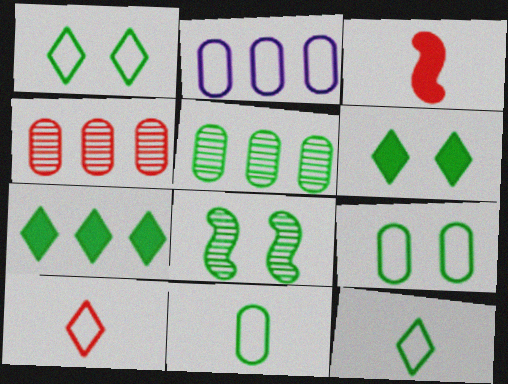[[6, 8, 9], 
[7, 8, 11]]